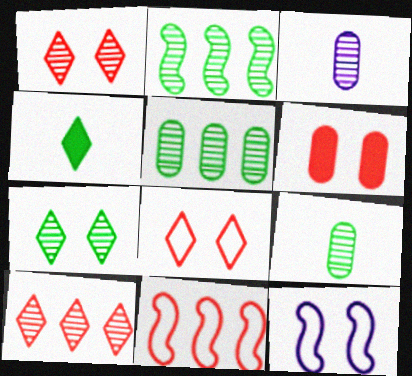[[1, 2, 3], 
[2, 7, 9], 
[6, 7, 12]]